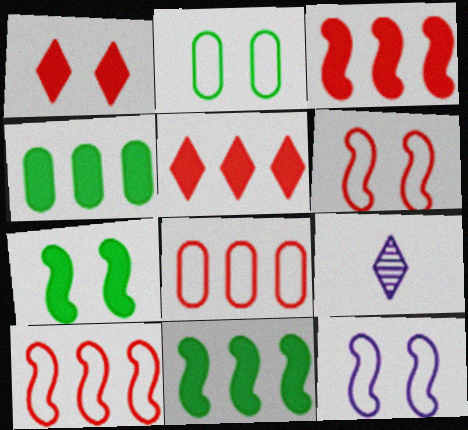[[2, 3, 9], 
[4, 6, 9], 
[7, 8, 9]]